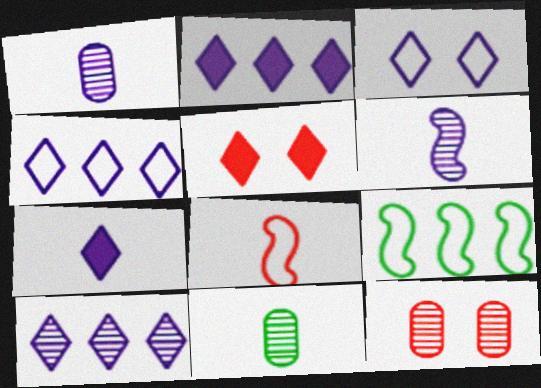[[1, 5, 9], 
[2, 4, 10], 
[3, 7, 10], 
[7, 8, 11], 
[7, 9, 12]]